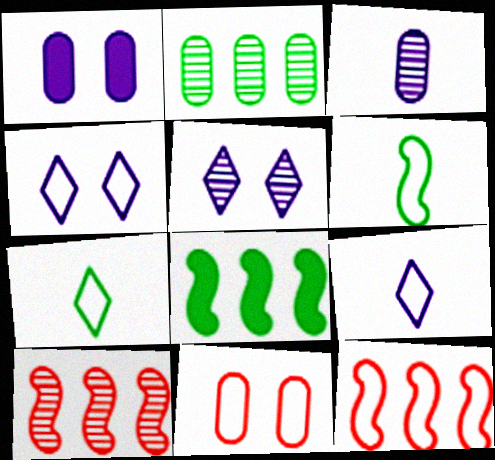[[1, 7, 10]]